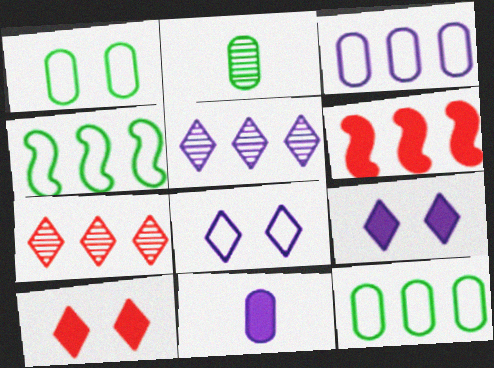[[2, 6, 8], 
[5, 6, 12]]